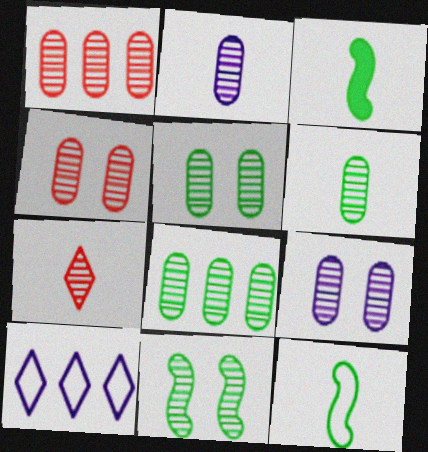[[1, 2, 5], 
[1, 6, 9], 
[2, 4, 8], 
[3, 4, 10], 
[4, 5, 9], 
[5, 6, 8]]